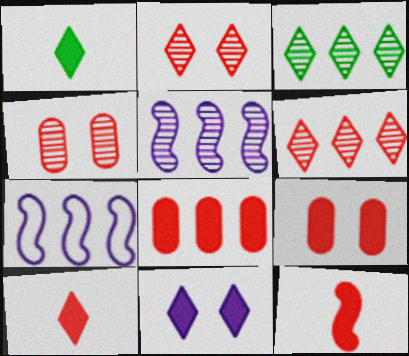[[1, 4, 7], 
[3, 7, 8]]